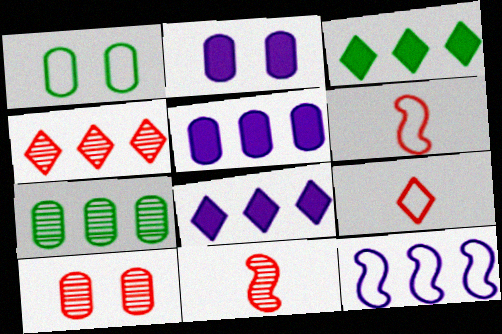[[1, 2, 10], 
[1, 8, 11], 
[1, 9, 12], 
[4, 10, 11]]